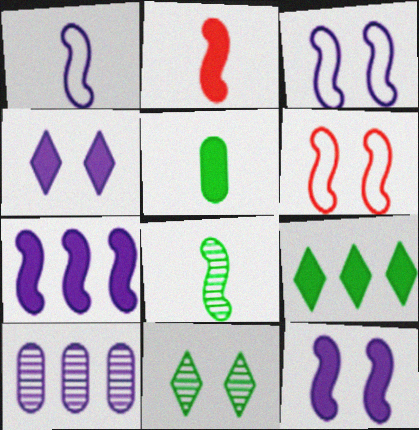[[1, 2, 8], 
[1, 4, 10], 
[6, 7, 8]]